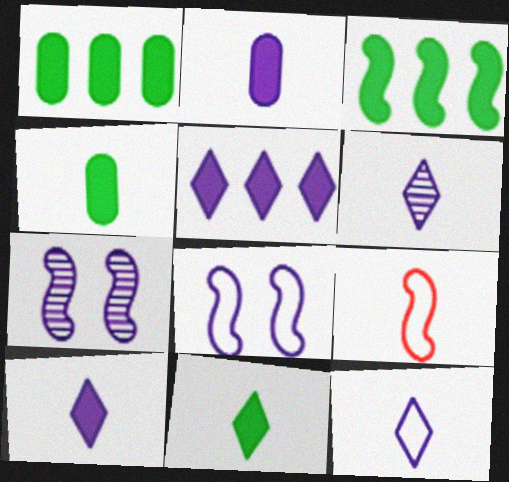[[3, 7, 9], 
[4, 6, 9], 
[6, 10, 12]]